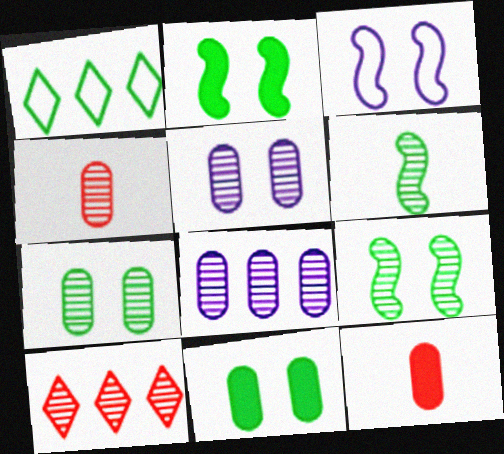[[1, 6, 11], 
[4, 7, 8], 
[5, 6, 10]]